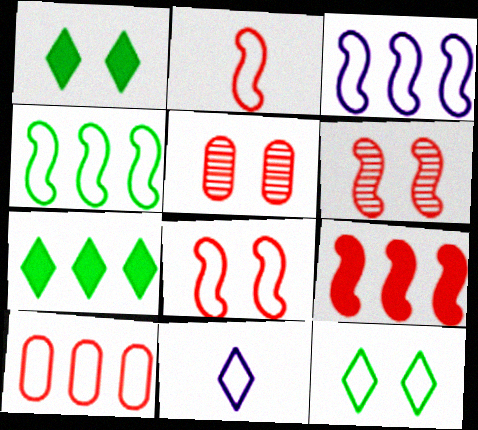[[2, 6, 9]]